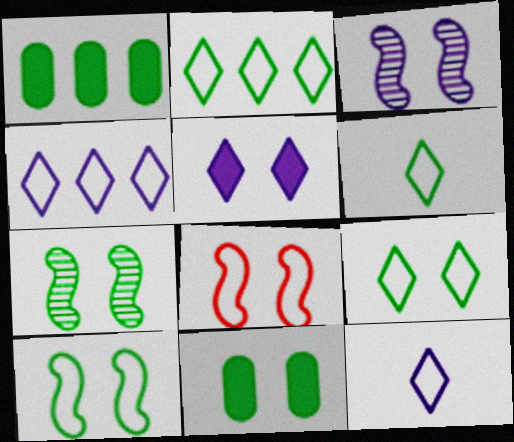[[1, 6, 7], 
[2, 6, 9], 
[7, 9, 11]]